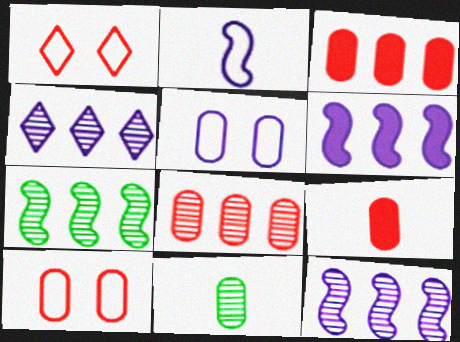[[1, 6, 11], 
[3, 5, 11], 
[4, 7, 8], 
[8, 9, 10]]